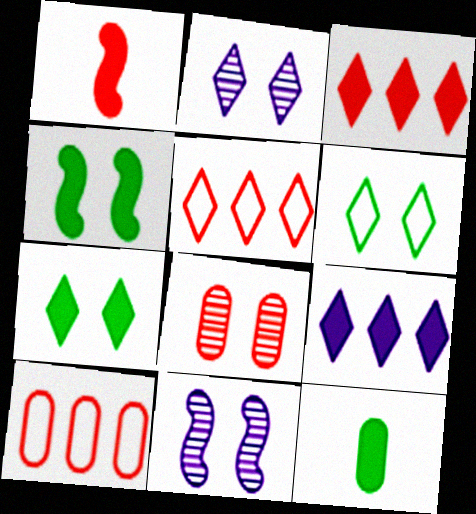[[1, 5, 8], 
[5, 11, 12]]